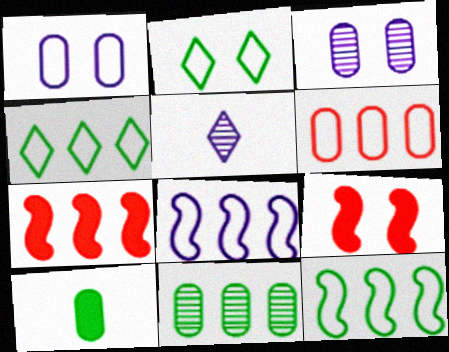[[2, 3, 9], 
[3, 6, 10], 
[4, 6, 8]]